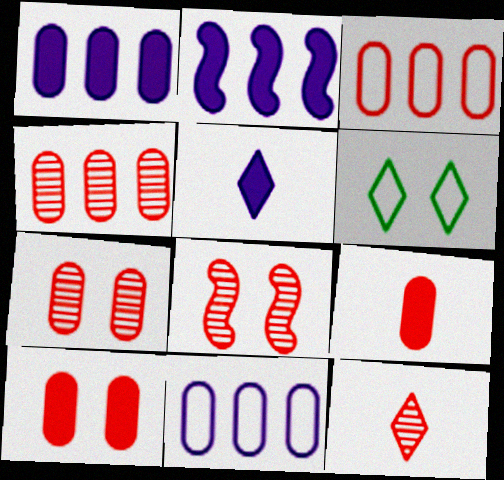[[3, 7, 9], 
[4, 8, 12]]